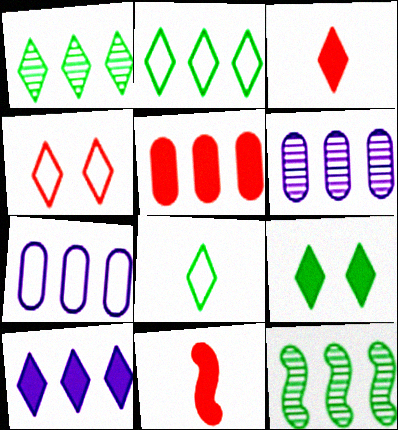[[1, 8, 9], 
[3, 9, 10]]